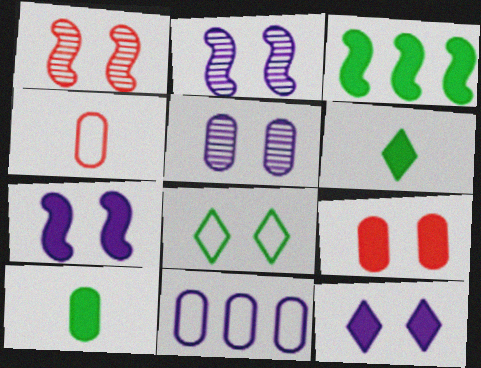[[1, 6, 11], 
[2, 8, 9]]